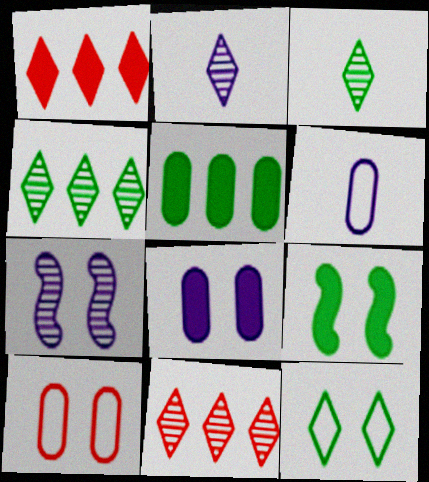[[1, 2, 12], 
[6, 9, 11]]